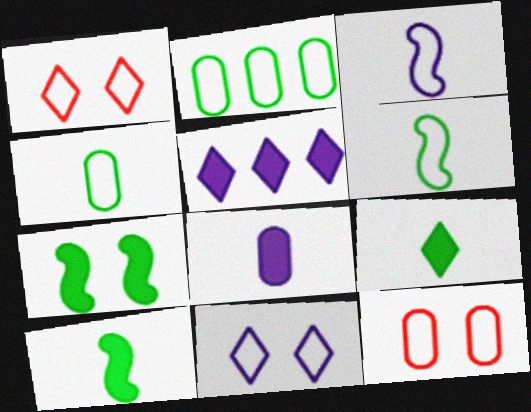[[1, 2, 3]]